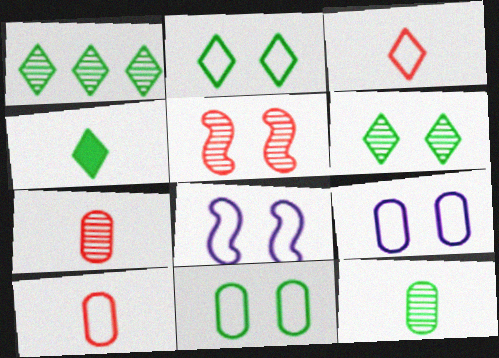[[1, 2, 4]]